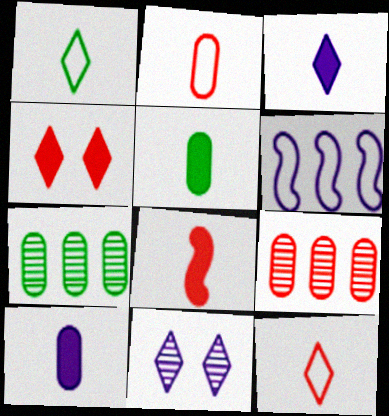[[3, 5, 8], 
[6, 10, 11]]